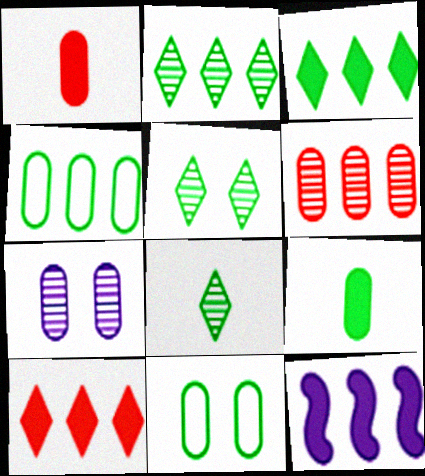[[1, 4, 7], 
[2, 5, 8]]